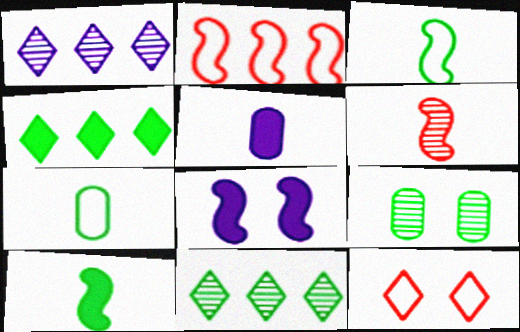[[1, 6, 9], 
[3, 4, 9], 
[8, 9, 12]]